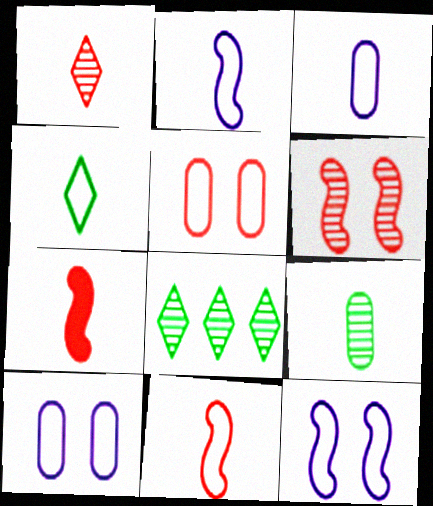[[3, 4, 11], 
[7, 8, 10]]